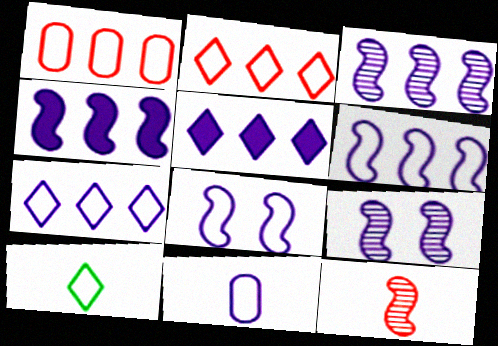[[1, 8, 10], 
[3, 4, 6], 
[5, 9, 11], 
[7, 8, 11]]